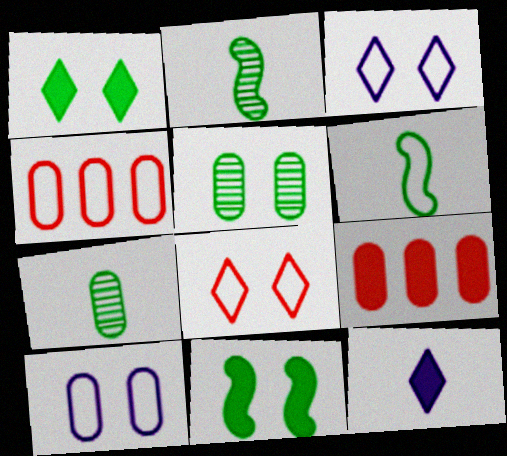[[2, 3, 9], 
[3, 4, 6], 
[7, 9, 10], 
[9, 11, 12]]